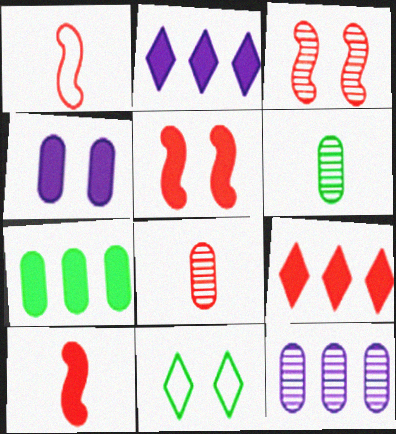[[3, 4, 11], 
[10, 11, 12]]